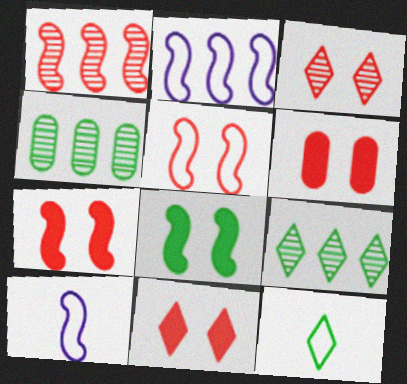[[1, 8, 10], 
[3, 5, 6], 
[4, 8, 12], 
[4, 10, 11], 
[6, 7, 11], 
[6, 9, 10]]